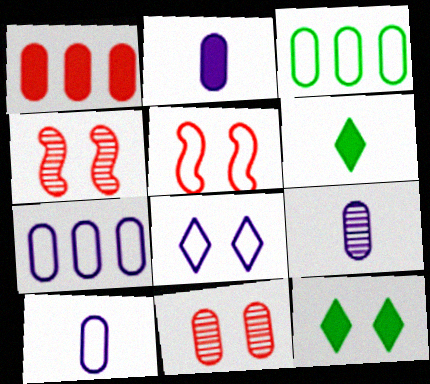[[2, 3, 11], 
[2, 9, 10], 
[4, 6, 7]]